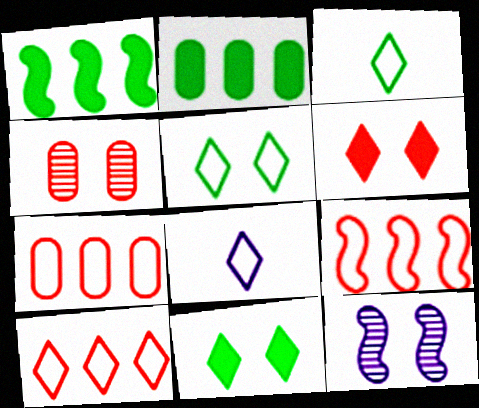[[1, 4, 8], 
[5, 8, 10], 
[7, 9, 10]]